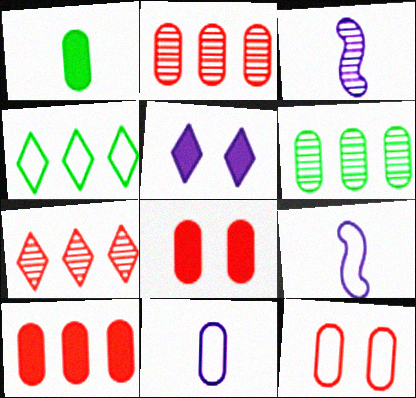[[3, 4, 8], 
[4, 9, 12], 
[6, 8, 11]]